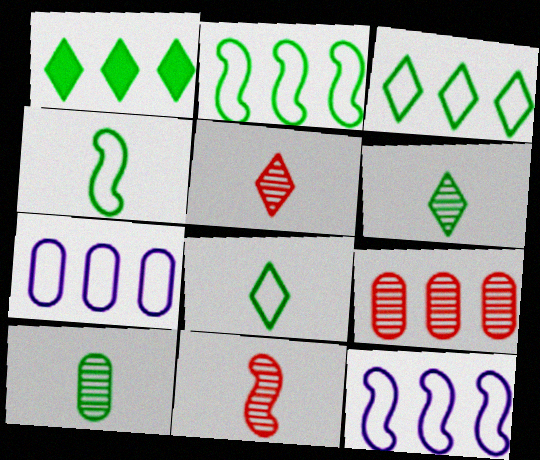[[1, 9, 12]]